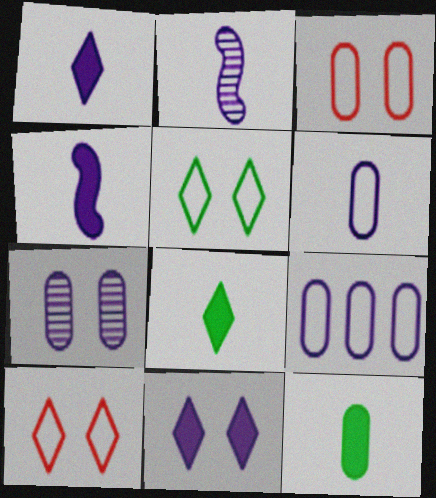[[1, 2, 6], 
[2, 9, 11]]